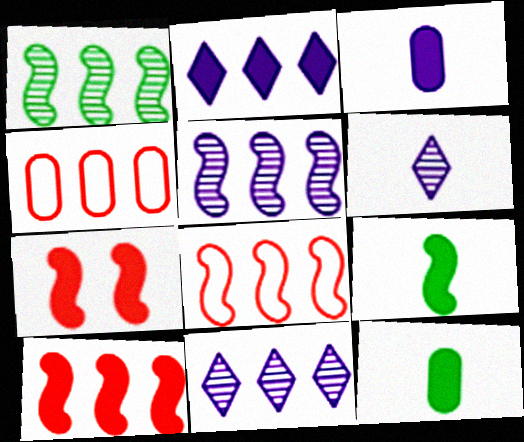[[1, 2, 4], 
[2, 7, 12]]